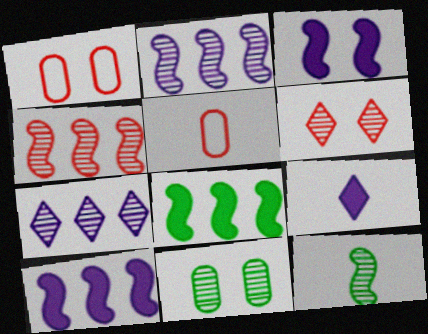[[5, 9, 12]]